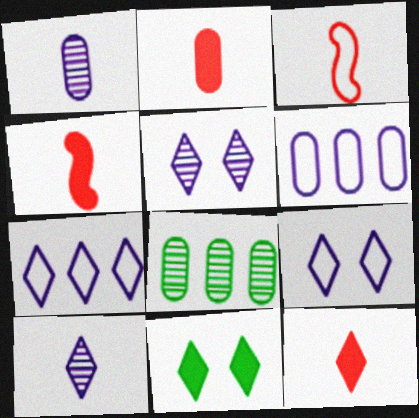[[2, 4, 12], 
[4, 8, 9]]